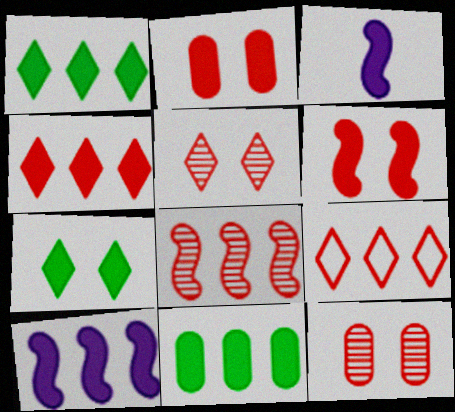[[1, 2, 3], 
[4, 10, 11]]